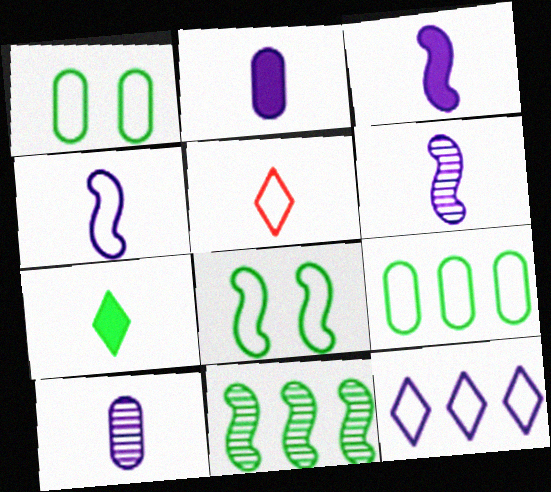[[1, 7, 11], 
[3, 4, 6]]